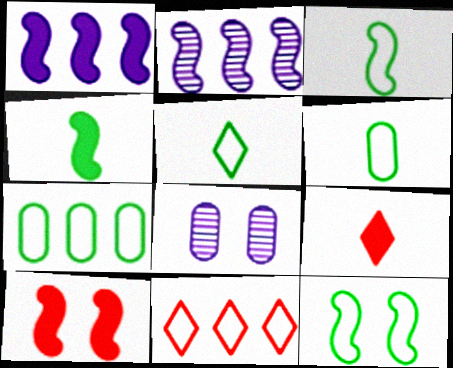[[1, 4, 10], 
[2, 3, 10], 
[3, 5, 6], 
[4, 8, 11], 
[5, 7, 12]]